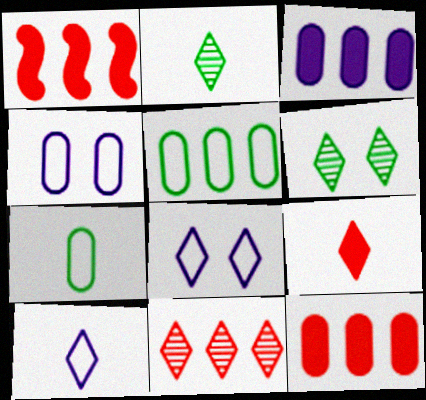[[1, 2, 4], 
[2, 9, 10]]